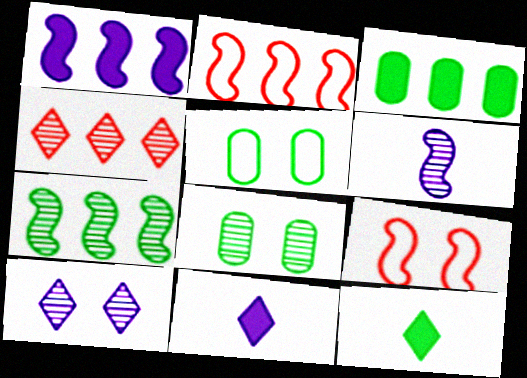[[1, 2, 7], 
[2, 8, 11], 
[4, 6, 8], 
[5, 7, 12]]